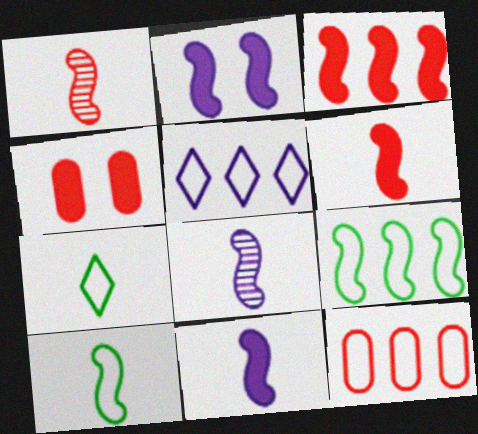[[1, 2, 9], 
[1, 10, 11], 
[5, 9, 12], 
[6, 8, 10]]